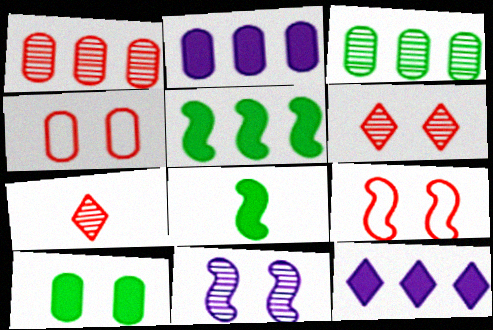[[3, 7, 11]]